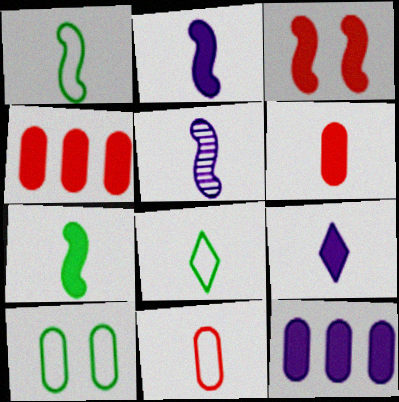[[5, 6, 8], 
[6, 7, 9]]